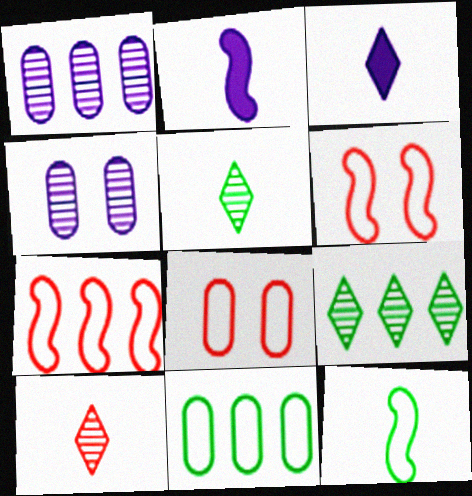[[2, 8, 9]]